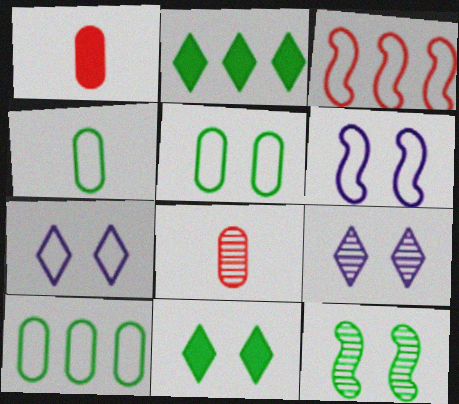[[2, 4, 12], 
[2, 6, 8], 
[3, 4, 7], 
[4, 5, 10], 
[5, 11, 12]]